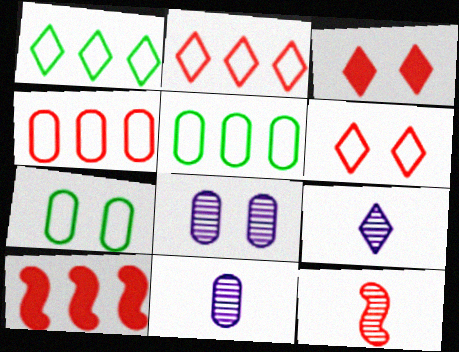[[1, 3, 9], 
[3, 4, 12], 
[7, 9, 10]]